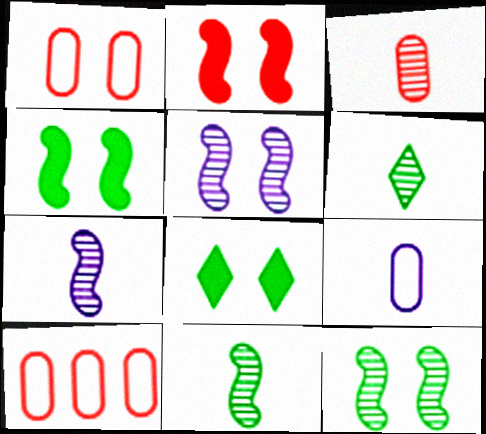[[1, 5, 8], 
[3, 6, 7], 
[7, 8, 10]]